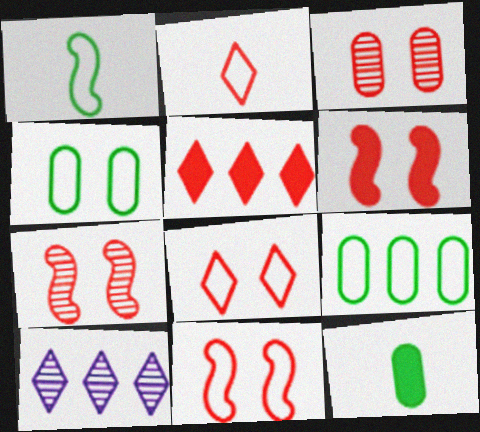[[3, 6, 8], 
[6, 7, 11], 
[10, 11, 12]]